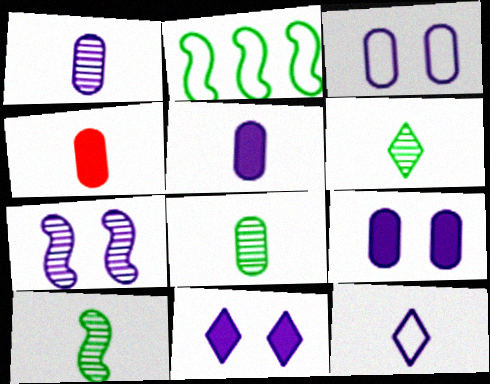[[3, 7, 11], 
[4, 10, 12], 
[6, 8, 10]]